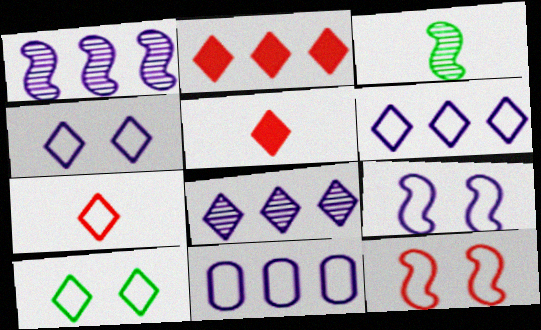[[5, 8, 10], 
[6, 7, 10]]